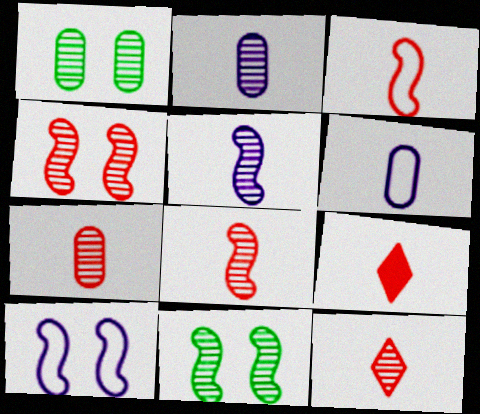[[3, 7, 9], 
[7, 8, 12]]